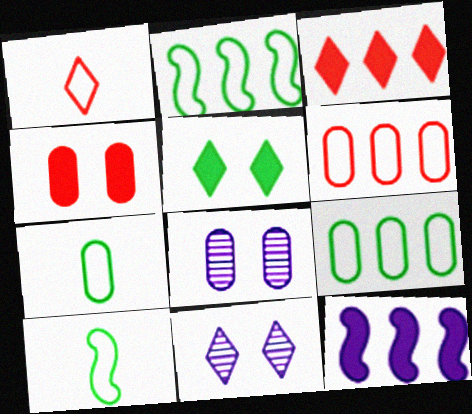[[3, 8, 10]]